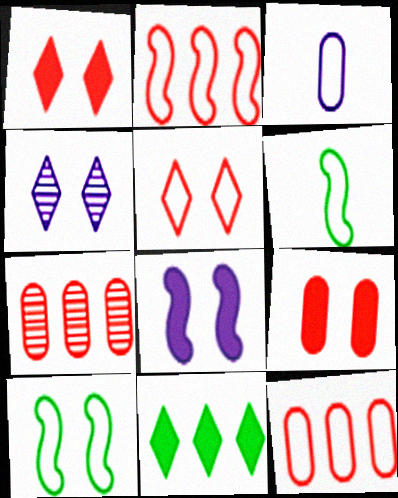[[4, 9, 10]]